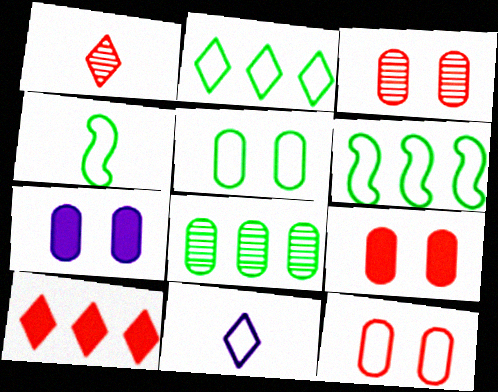[[1, 6, 7], 
[2, 4, 5], 
[3, 5, 7], 
[3, 9, 12], 
[6, 11, 12]]